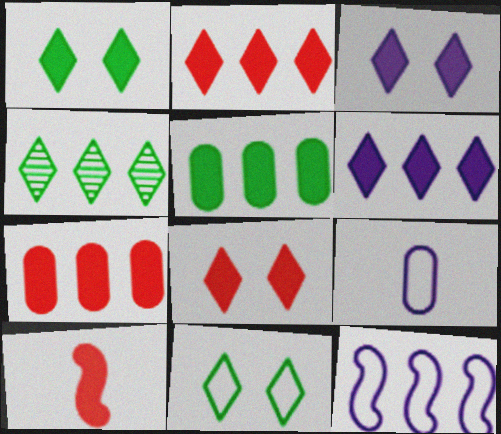[[1, 3, 8], 
[3, 5, 10], 
[4, 7, 12], 
[7, 8, 10]]